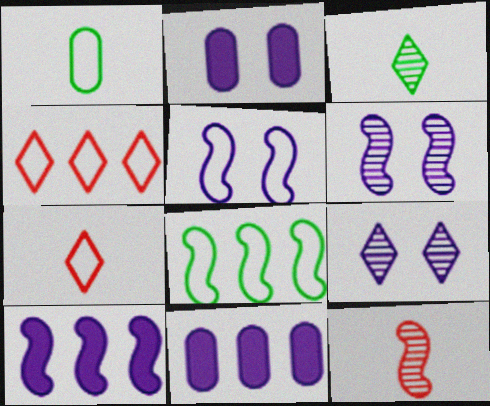[[1, 4, 5], 
[2, 5, 9]]